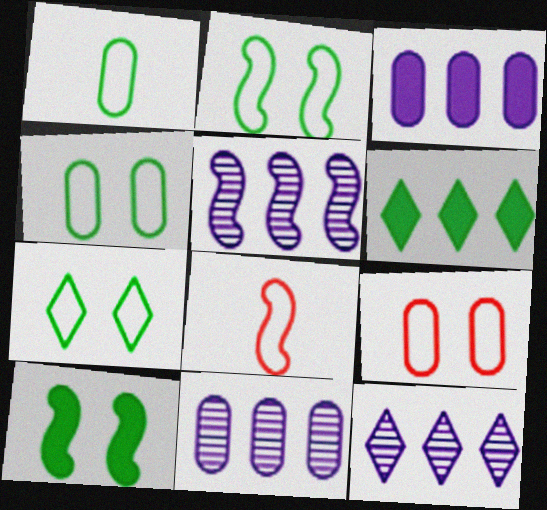[[2, 4, 7], 
[5, 8, 10], 
[5, 11, 12]]